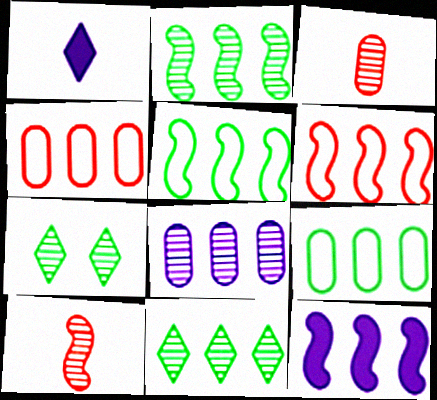[[2, 6, 12], 
[4, 11, 12], 
[7, 8, 10]]